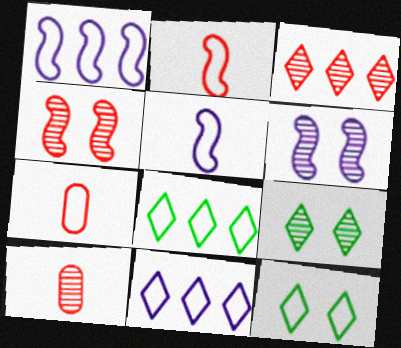[[1, 7, 12], 
[3, 4, 10]]